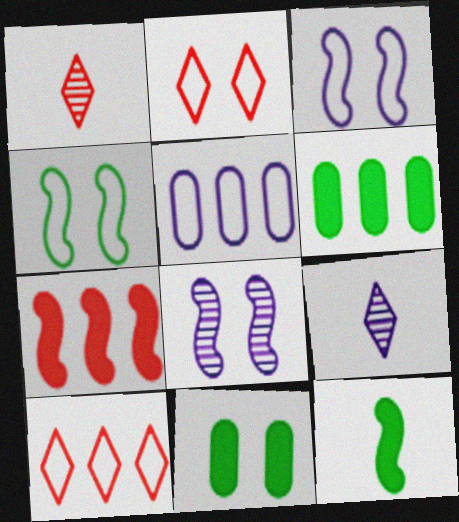[[1, 3, 6], 
[2, 8, 11]]